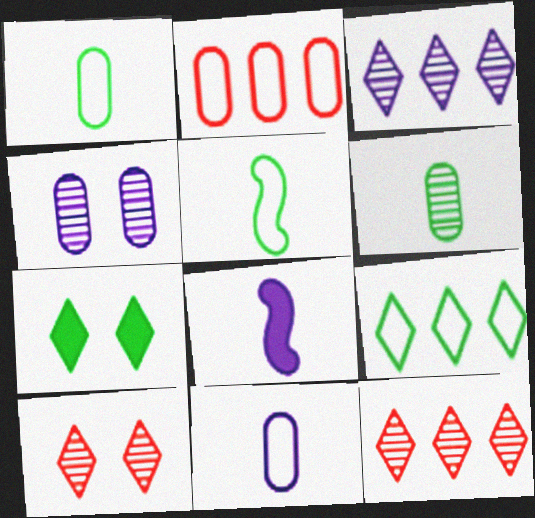[]